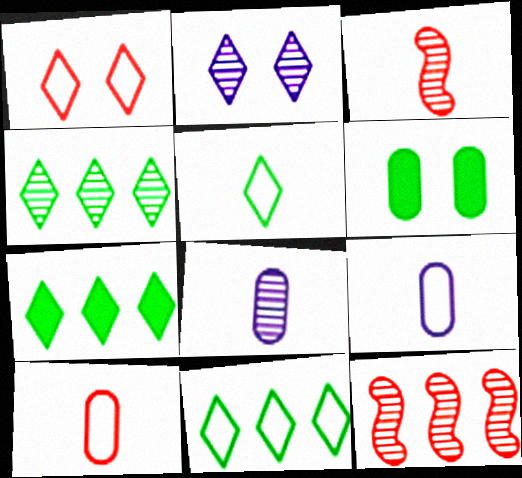[[4, 7, 11]]